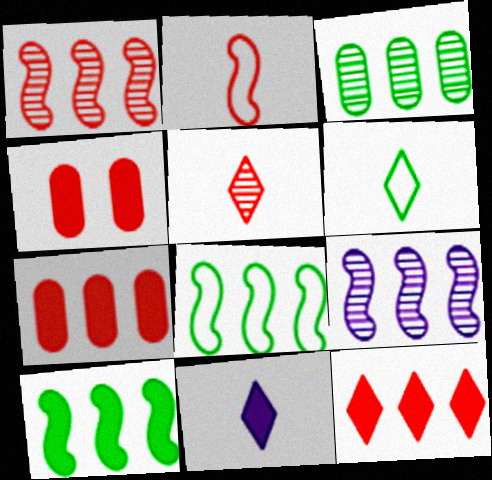[[4, 6, 9], 
[4, 10, 11], 
[5, 6, 11]]